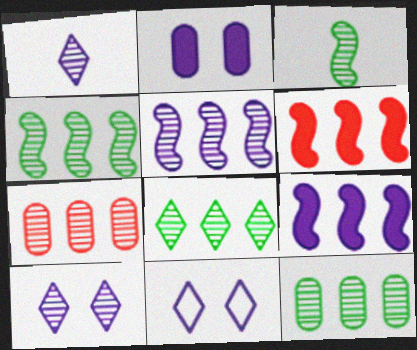[[3, 7, 10], 
[4, 8, 12], 
[5, 7, 8]]